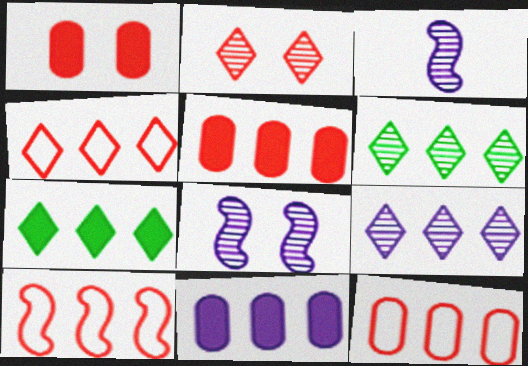[[4, 7, 9], 
[4, 10, 12], 
[6, 10, 11]]